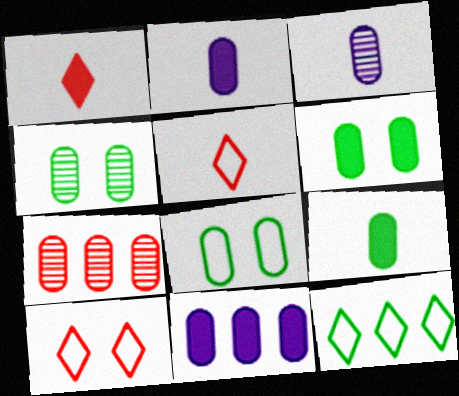[[2, 7, 8], 
[3, 4, 7], 
[4, 6, 8]]